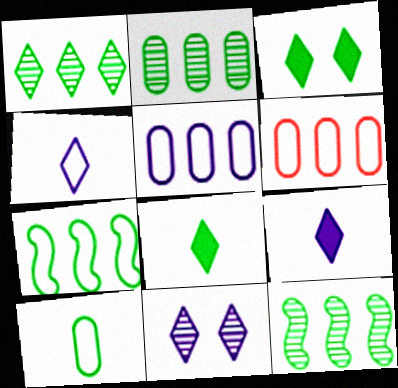[[1, 2, 12], 
[3, 10, 12]]